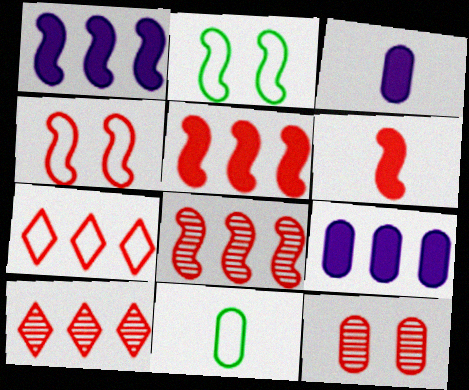[[2, 3, 10], 
[4, 6, 8], 
[6, 7, 12], 
[9, 11, 12]]